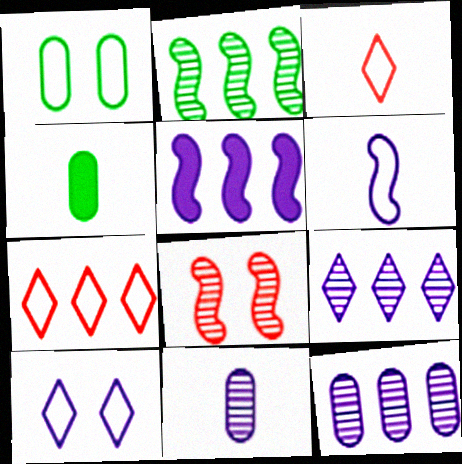[[1, 6, 7], 
[5, 10, 11]]